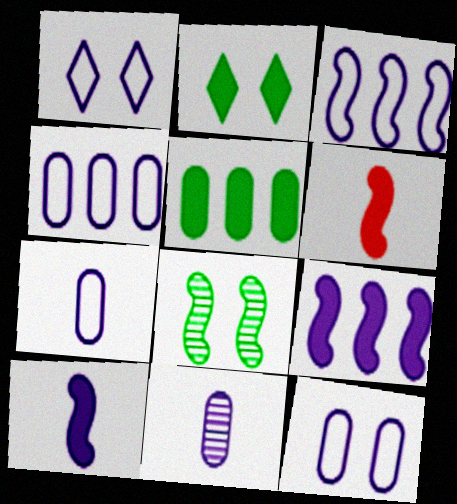[[1, 3, 7], 
[1, 9, 11], 
[3, 6, 8], 
[4, 7, 12]]